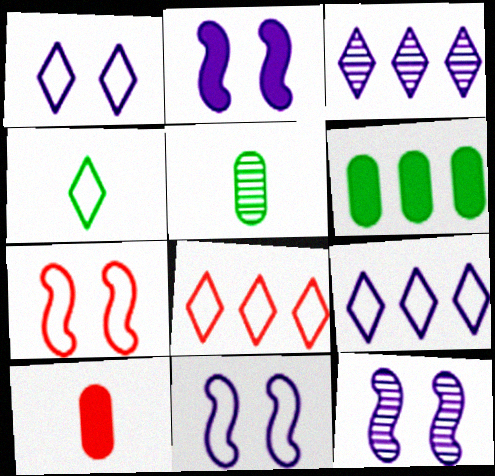[[1, 4, 8], 
[2, 5, 8], 
[2, 11, 12]]